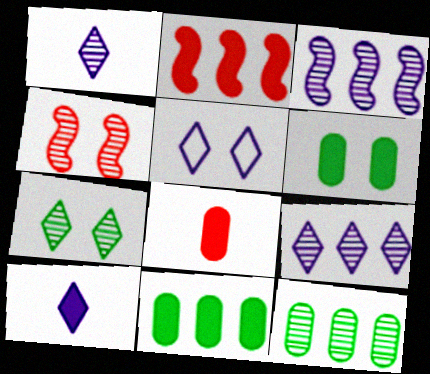[[1, 4, 12], 
[2, 6, 10], 
[4, 5, 6], 
[5, 9, 10]]